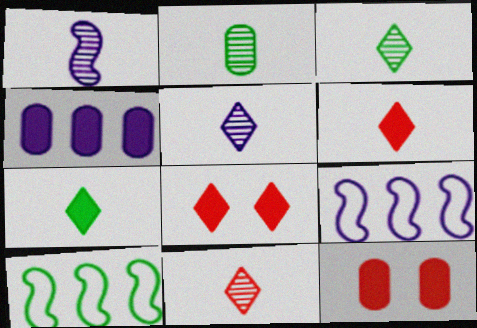[[1, 2, 11], 
[2, 8, 9], 
[3, 5, 11], 
[3, 9, 12], 
[5, 10, 12]]